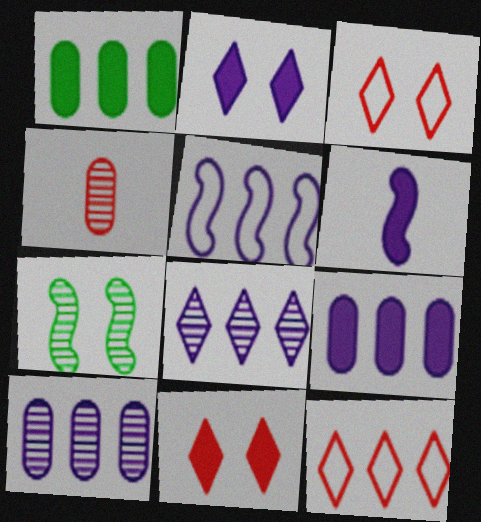[[1, 6, 11], 
[2, 6, 9], 
[4, 7, 8], 
[5, 8, 9]]